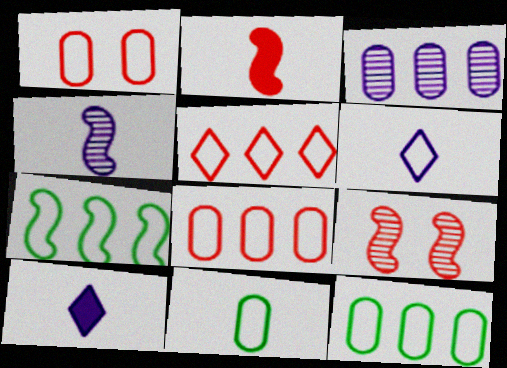[[1, 6, 7], 
[9, 10, 12]]